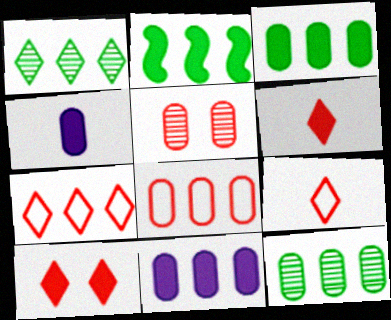[[2, 4, 10], 
[8, 11, 12]]